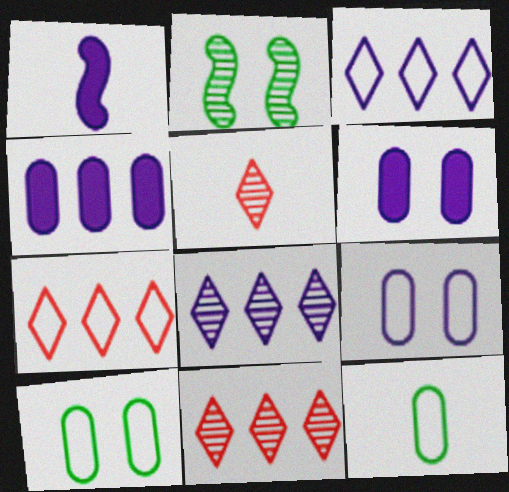[[1, 5, 12], 
[1, 8, 9], 
[1, 10, 11]]